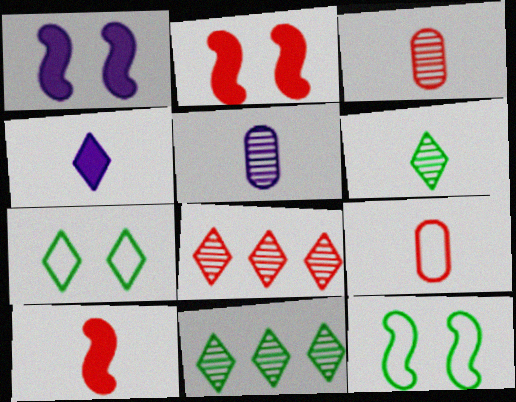[[1, 9, 11], 
[2, 8, 9], 
[4, 7, 8]]